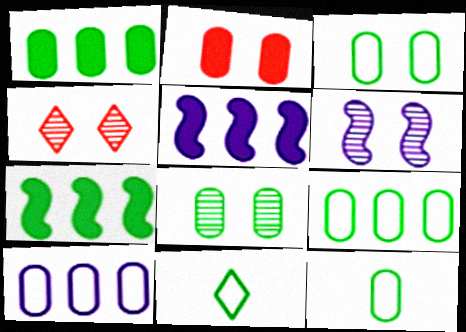[[1, 8, 12], 
[3, 9, 12], 
[4, 5, 12], 
[4, 6, 8], 
[7, 8, 11]]